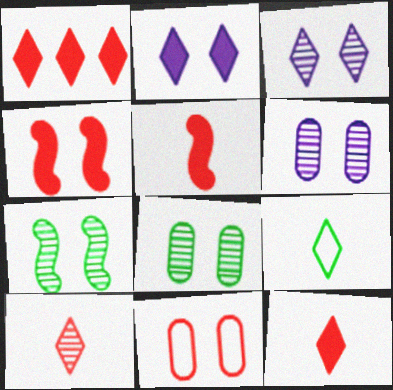[[1, 3, 9], 
[2, 7, 11]]